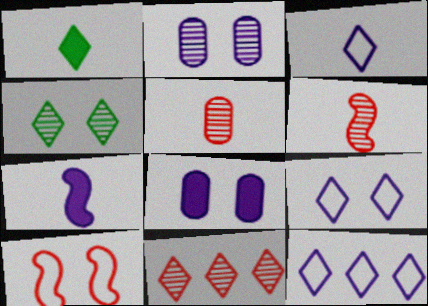[[1, 9, 11], 
[2, 7, 12], 
[3, 9, 12], 
[4, 8, 10]]